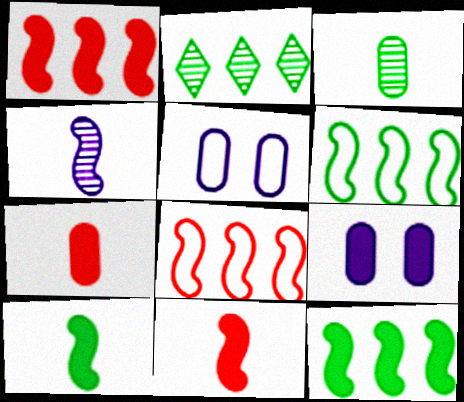[[2, 5, 11]]